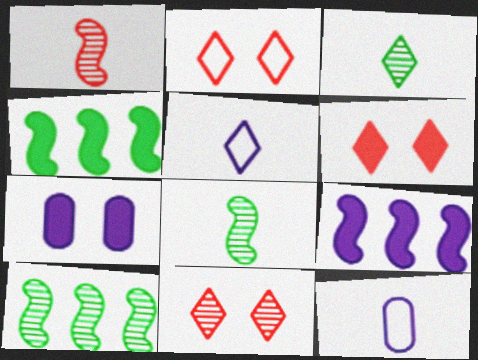[[2, 6, 11], 
[4, 11, 12], 
[6, 10, 12]]